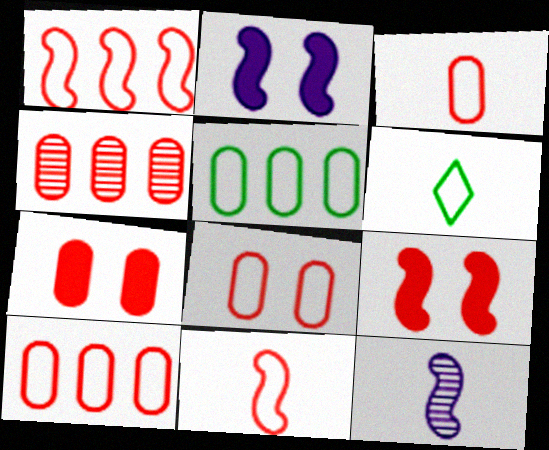[[2, 4, 6], 
[3, 4, 7], 
[3, 8, 10]]